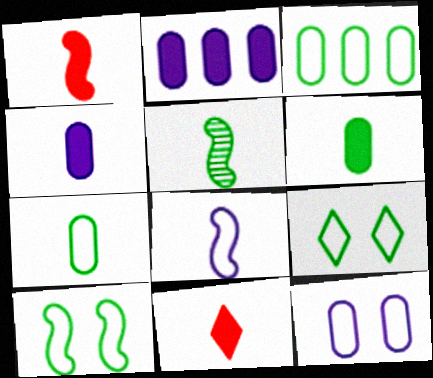[[1, 5, 8]]